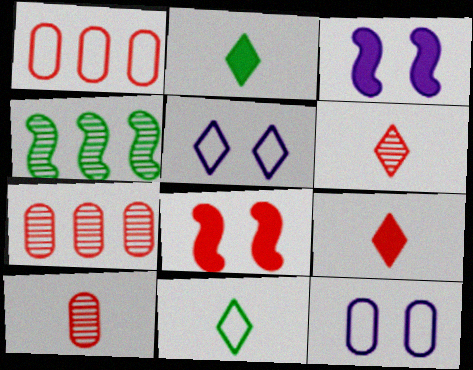[[1, 6, 8], 
[3, 7, 11], 
[4, 9, 12]]